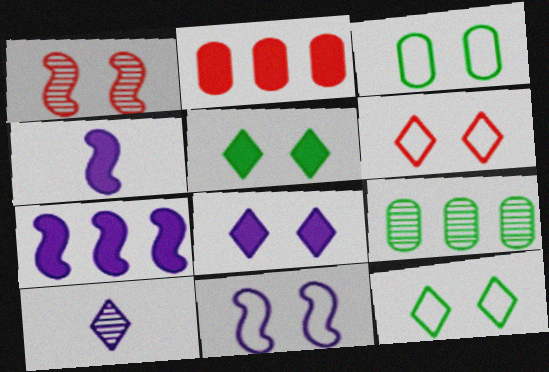[[1, 3, 8], 
[1, 9, 10], 
[2, 4, 5], 
[3, 6, 11], 
[4, 6, 9]]